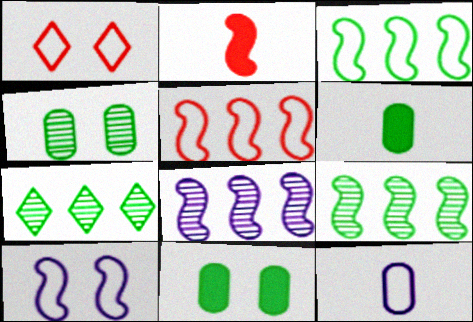[[1, 3, 12], 
[1, 6, 8], 
[2, 9, 10]]